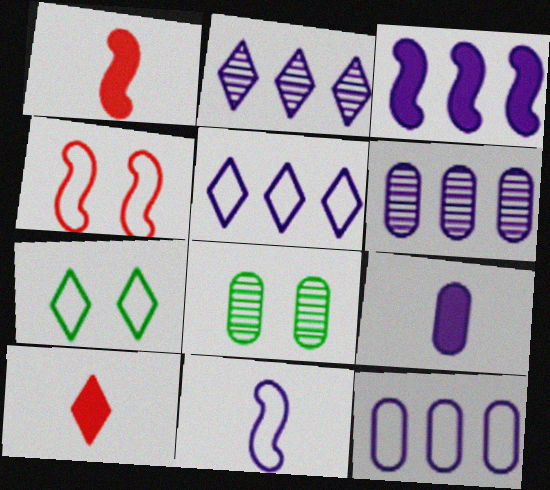[[1, 5, 8], 
[1, 6, 7], 
[2, 3, 12], 
[2, 7, 10], 
[3, 5, 6]]